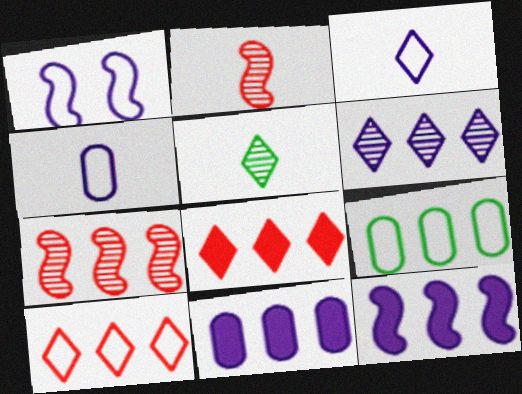[]